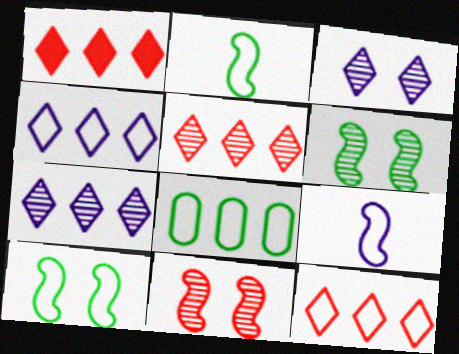[[1, 5, 12]]